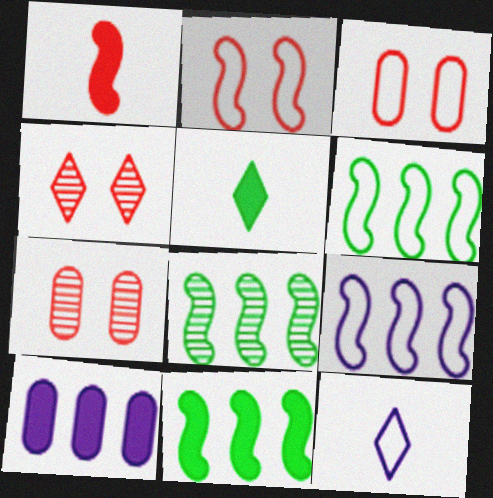[[3, 6, 12], 
[5, 7, 9], 
[6, 8, 11], 
[7, 11, 12]]